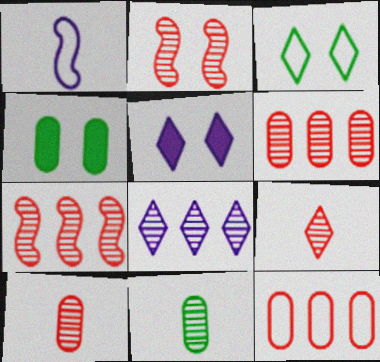[[1, 3, 12], 
[2, 6, 9], 
[2, 8, 11]]